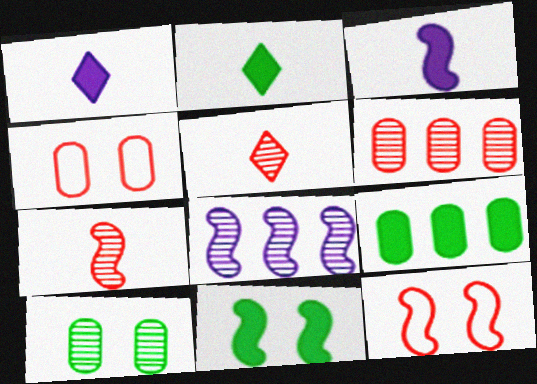[[2, 4, 8], 
[2, 9, 11], 
[5, 8, 10]]